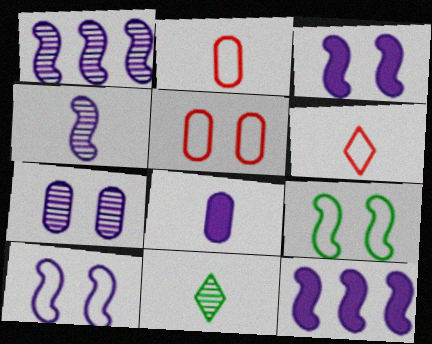[[4, 10, 12], 
[5, 11, 12]]